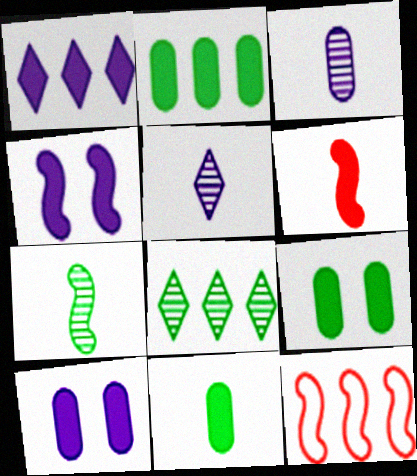[[1, 6, 9], 
[2, 9, 11], 
[4, 7, 12], 
[5, 9, 12]]